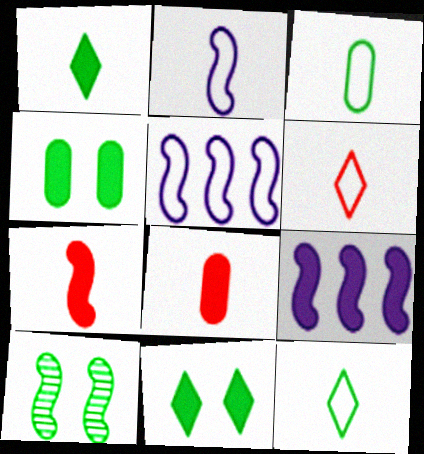[[2, 3, 6], 
[5, 7, 10], 
[8, 9, 11]]